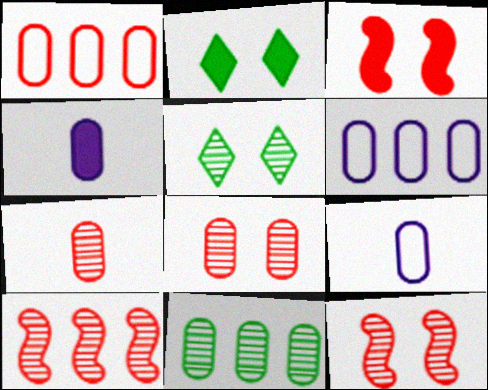[[2, 9, 10]]